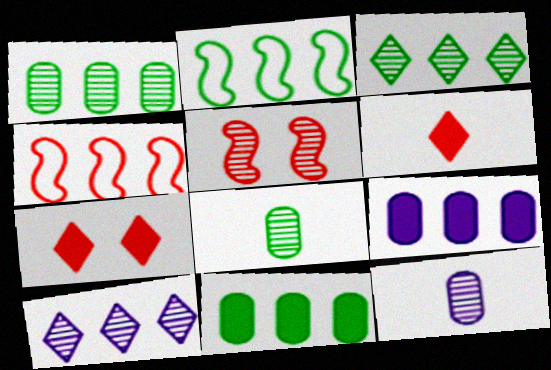[[2, 3, 11], 
[2, 7, 12], 
[3, 4, 9], 
[3, 5, 12], 
[4, 10, 11], 
[5, 8, 10]]